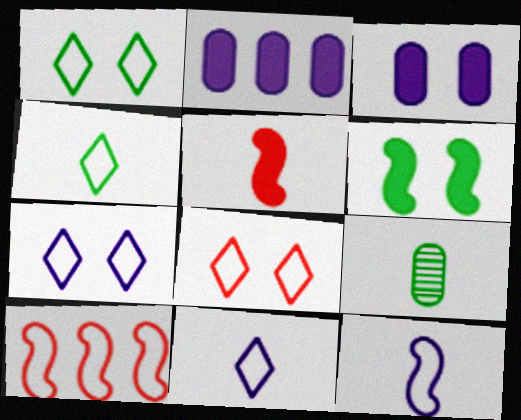[[1, 7, 8], 
[5, 9, 11]]